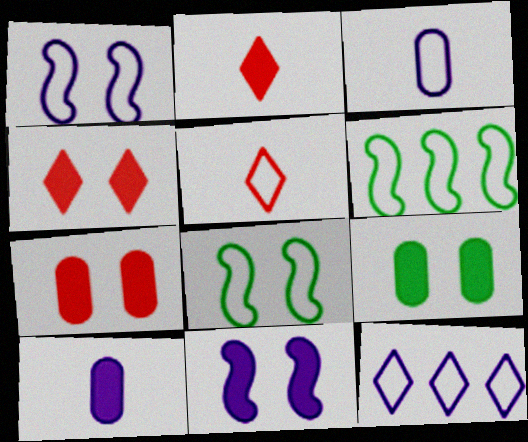[[1, 3, 12], 
[4, 9, 11]]